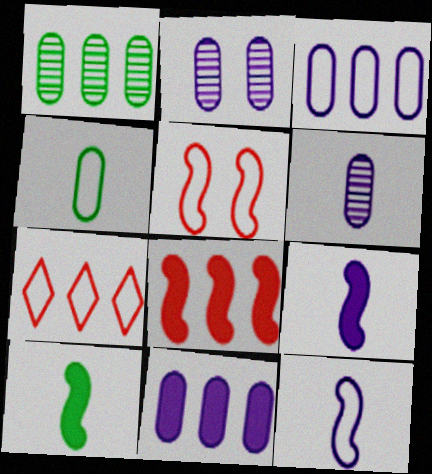[[2, 7, 10]]